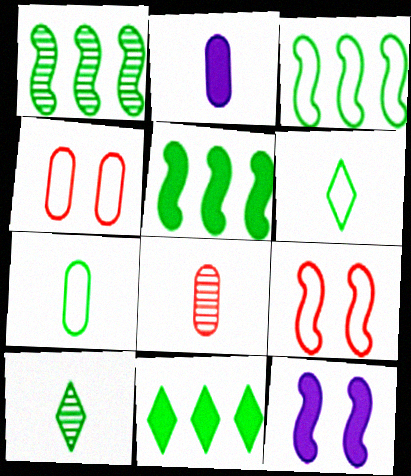[[1, 3, 5], 
[2, 7, 8]]